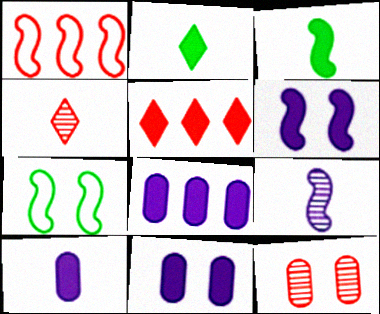[[3, 5, 11], 
[4, 7, 8], 
[8, 10, 11]]